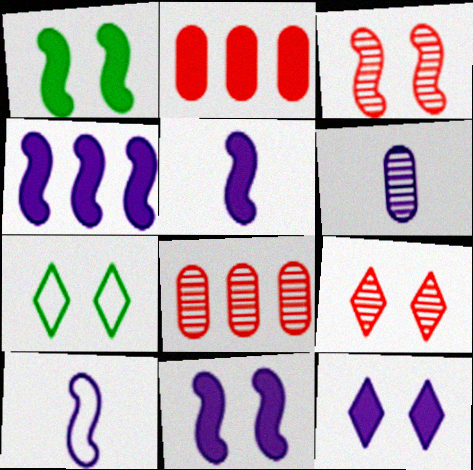[[4, 5, 11], 
[5, 7, 8], 
[7, 9, 12]]